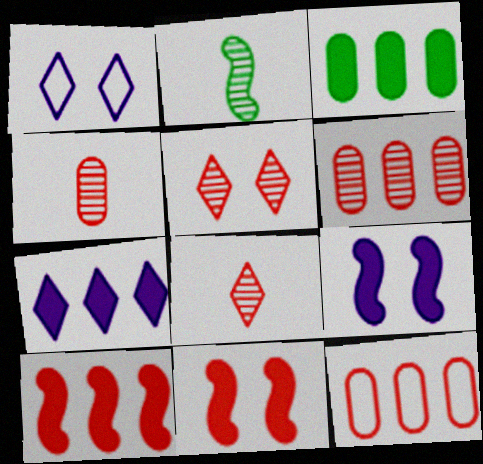[[3, 7, 10], 
[8, 11, 12]]